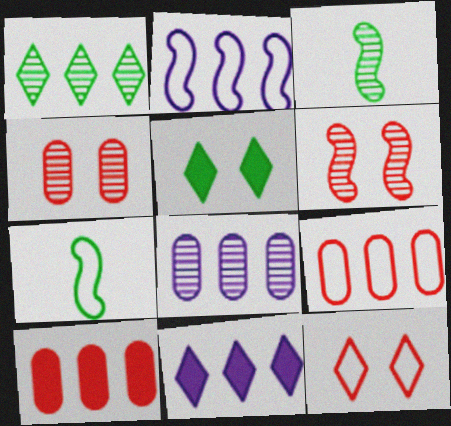[[1, 2, 10], 
[2, 8, 11], 
[4, 7, 11]]